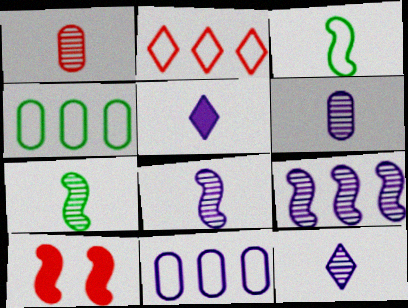[[1, 2, 10], 
[1, 3, 5], 
[1, 7, 12], 
[3, 9, 10], 
[4, 10, 12], 
[6, 8, 12]]